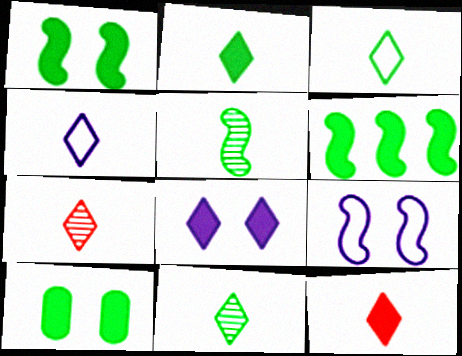[[2, 3, 11], 
[2, 4, 7], 
[2, 6, 10], 
[4, 11, 12]]